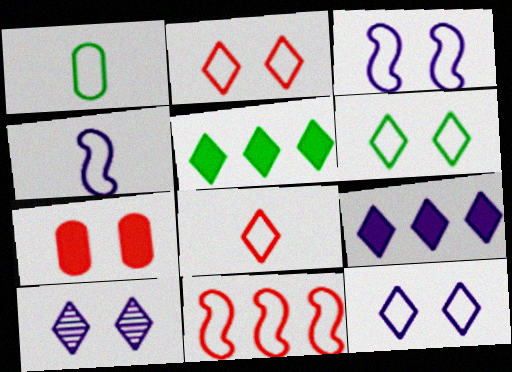[[1, 4, 8], 
[1, 11, 12], 
[2, 6, 12], 
[5, 8, 10]]